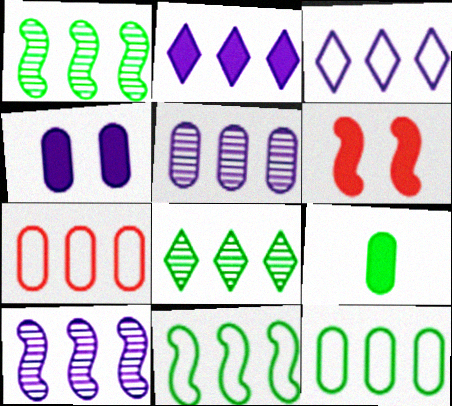[[1, 2, 7], 
[2, 6, 9], 
[3, 7, 11]]